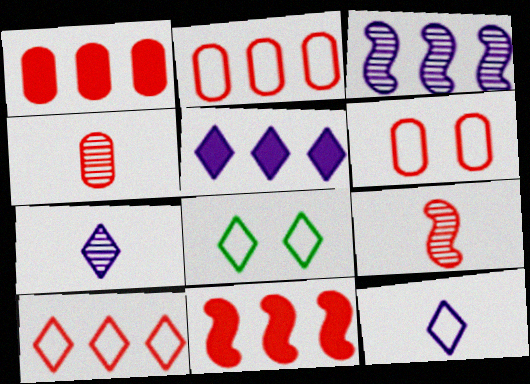[[1, 4, 6], 
[8, 10, 12]]